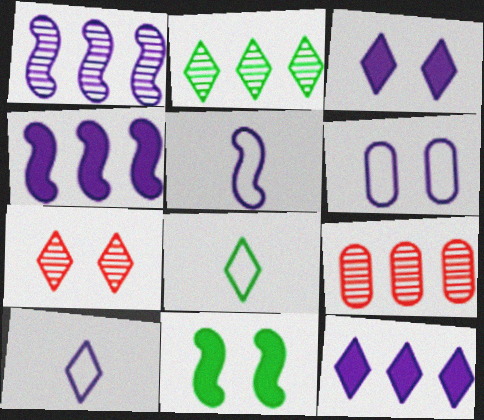[[1, 2, 9], 
[6, 7, 11], 
[7, 8, 12], 
[9, 10, 11]]